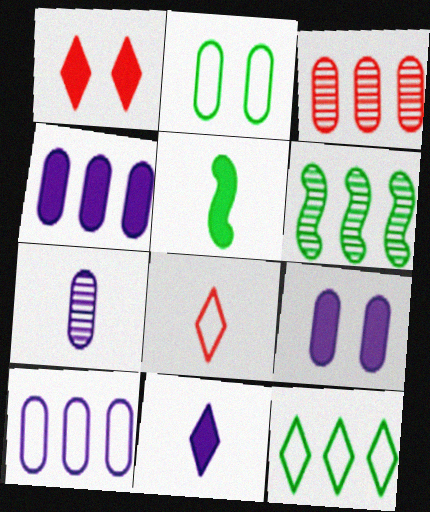[[1, 4, 5], 
[5, 7, 8], 
[6, 8, 9], 
[7, 9, 10]]